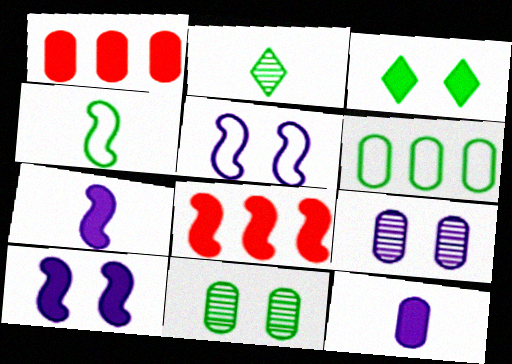[[1, 2, 5], 
[1, 3, 7], 
[3, 8, 12]]